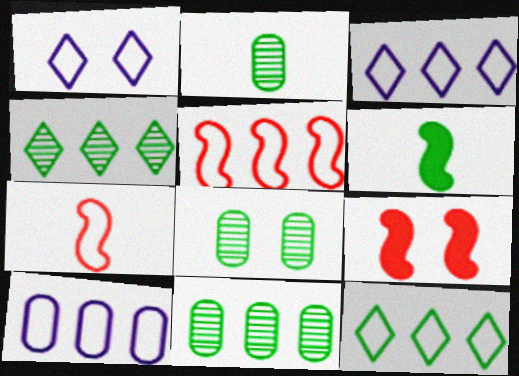[[1, 8, 9], 
[2, 3, 9], 
[2, 8, 11], 
[5, 10, 12], 
[6, 8, 12]]